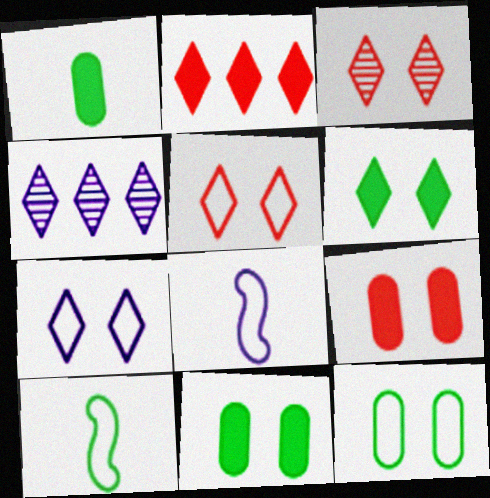[[3, 6, 7], 
[4, 9, 10]]